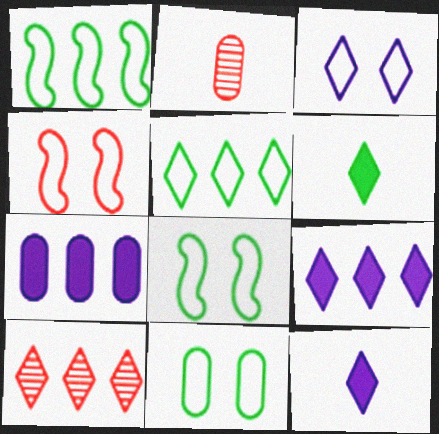[[1, 7, 10], 
[2, 7, 11], 
[2, 8, 9], 
[3, 4, 11], 
[3, 6, 10], 
[5, 9, 10]]